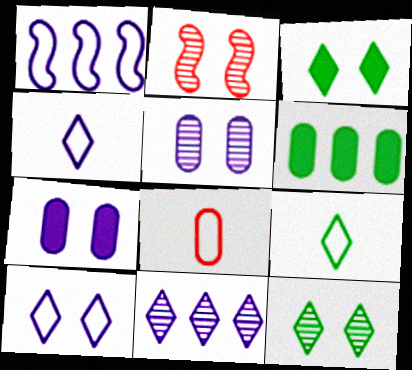[[2, 4, 6], 
[2, 5, 12], 
[5, 6, 8]]